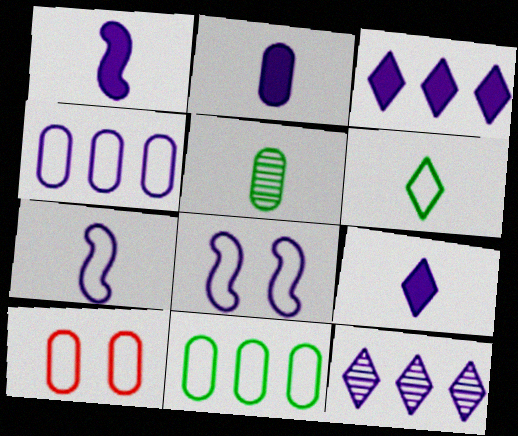[[1, 2, 9], 
[2, 8, 12]]